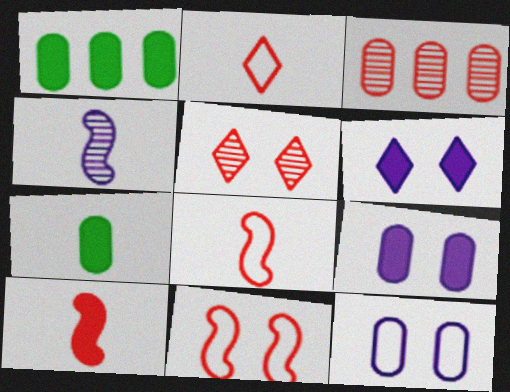[[1, 6, 10], 
[2, 4, 7], 
[3, 7, 12]]